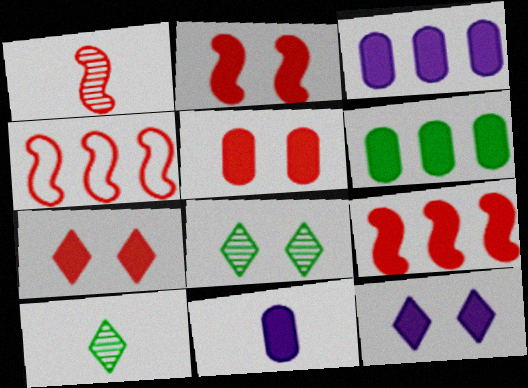[[1, 2, 4], 
[2, 5, 7], 
[4, 8, 11], 
[5, 6, 11]]